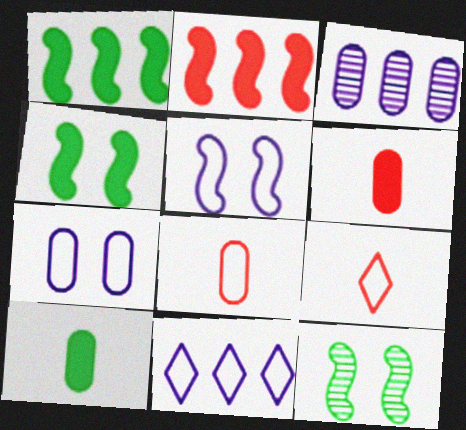[[3, 4, 9], 
[6, 11, 12]]